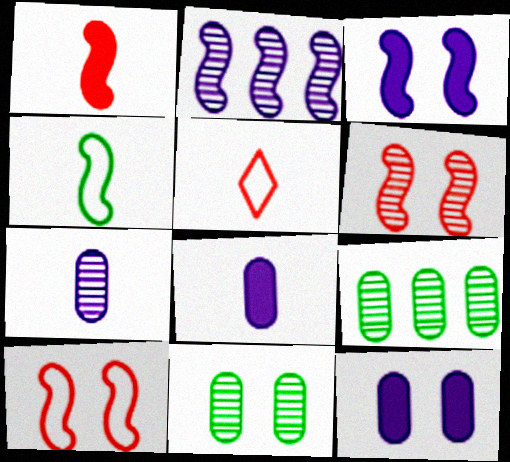[[3, 5, 9]]